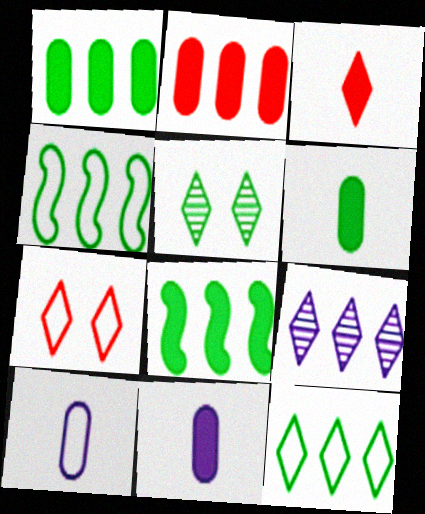[[2, 4, 9], 
[4, 5, 6], 
[4, 7, 10]]